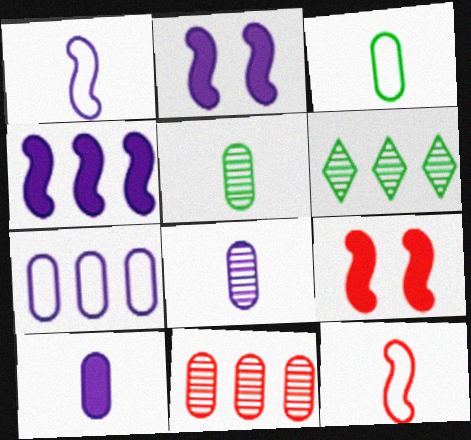[]